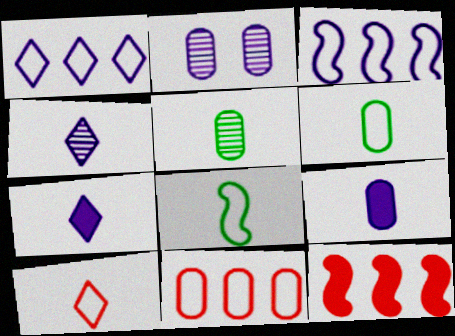[[2, 3, 7]]